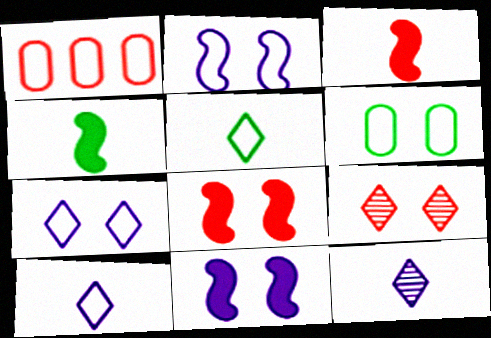[[1, 2, 5], 
[1, 3, 9], 
[6, 9, 11]]